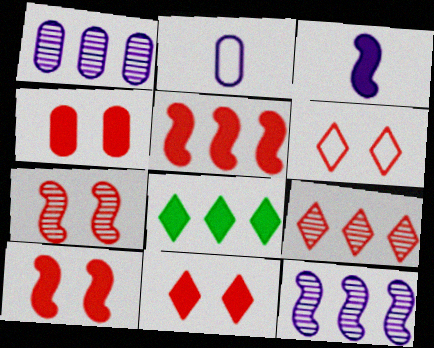[[2, 7, 8], 
[3, 4, 8], 
[4, 6, 7], 
[4, 10, 11]]